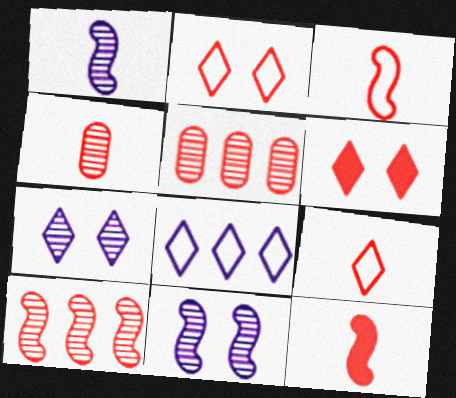[[2, 5, 12], 
[3, 5, 6], 
[4, 9, 12]]